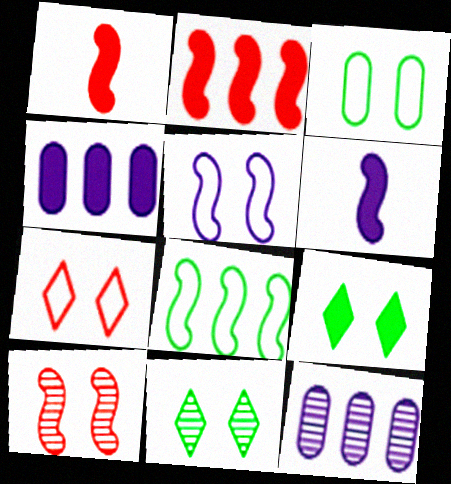[[1, 4, 9], 
[3, 5, 7], 
[6, 8, 10]]